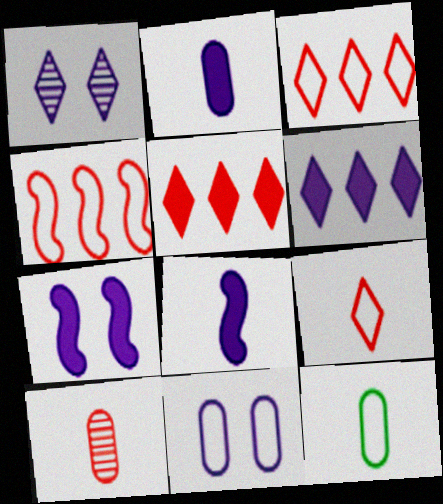[[1, 7, 11], 
[2, 6, 7], 
[2, 10, 12]]